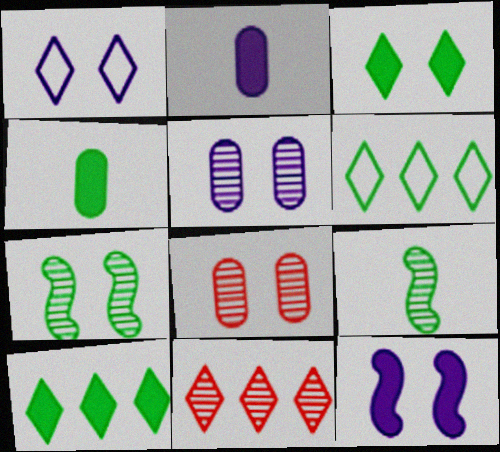[[1, 5, 12], 
[4, 6, 7], 
[5, 9, 11]]